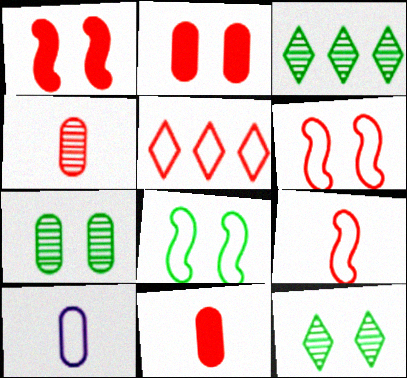[[1, 3, 10], 
[1, 4, 5], 
[5, 8, 10]]